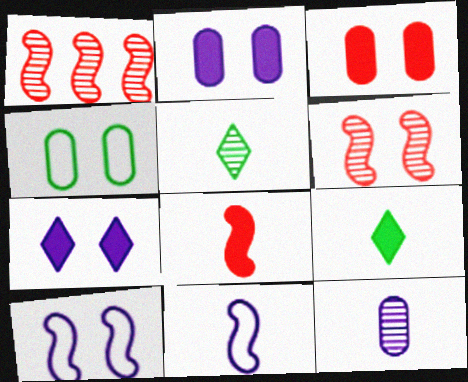[[4, 6, 7]]